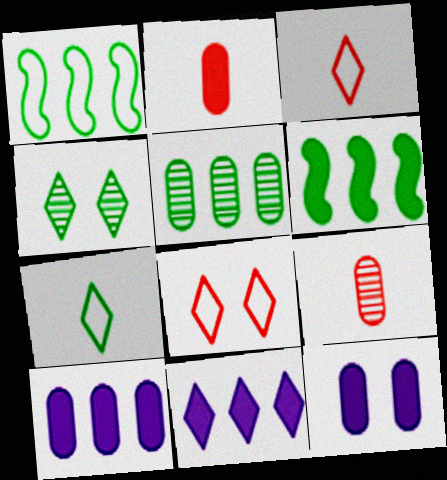[[3, 4, 11]]